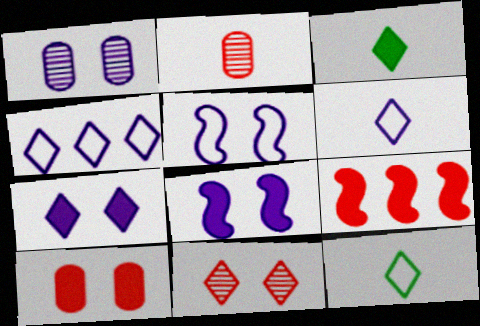[[1, 5, 7], 
[1, 9, 12], 
[3, 4, 11]]